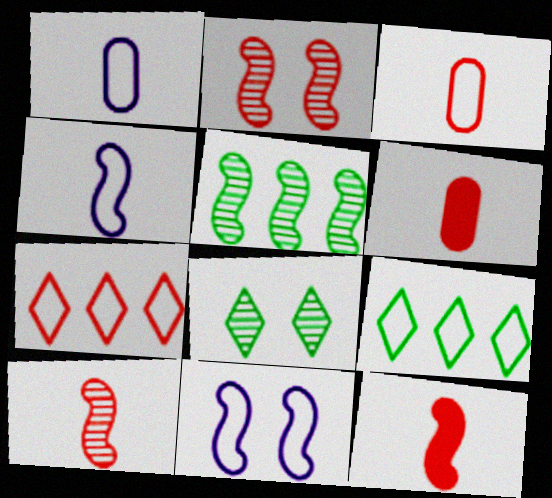[[2, 6, 7], 
[3, 9, 11], 
[5, 11, 12]]